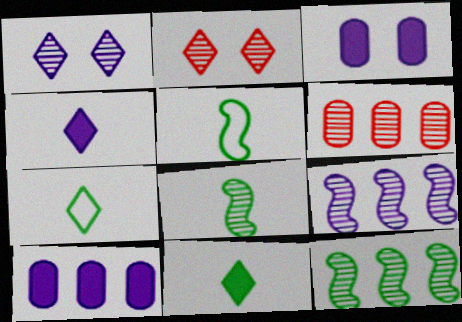[[1, 6, 8], 
[2, 5, 10]]